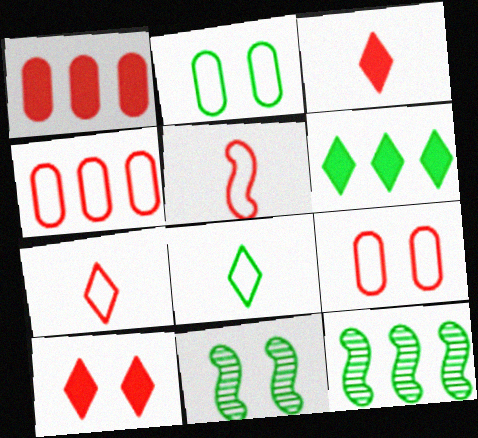[]